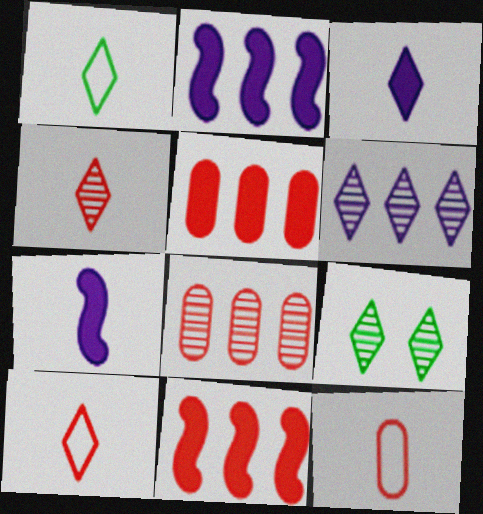[[1, 3, 4], 
[2, 9, 12], 
[4, 6, 9]]